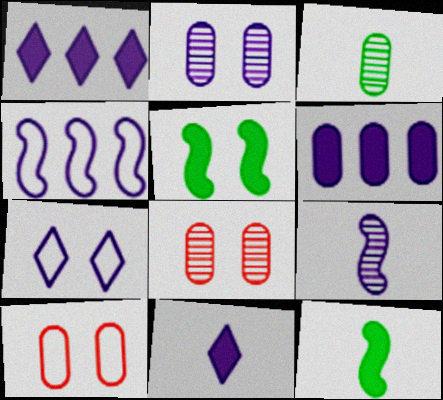[[2, 4, 11], 
[3, 6, 10], 
[5, 7, 8], 
[6, 7, 9]]